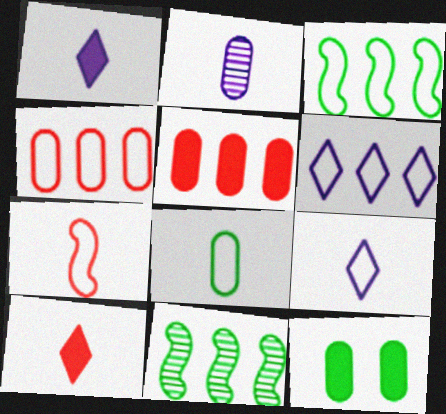[[2, 4, 12], 
[3, 4, 6], 
[5, 6, 11], 
[7, 8, 9]]